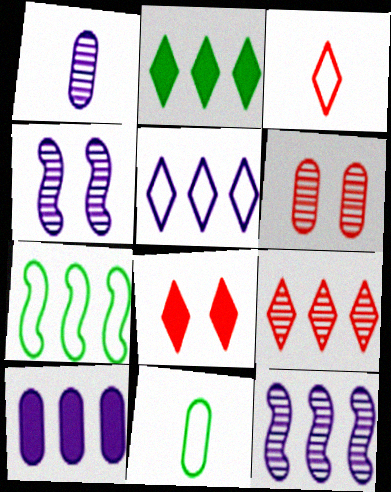[[1, 7, 8], 
[2, 5, 9], 
[3, 8, 9], 
[5, 10, 12], 
[6, 10, 11], 
[7, 9, 10], 
[8, 11, 12]]